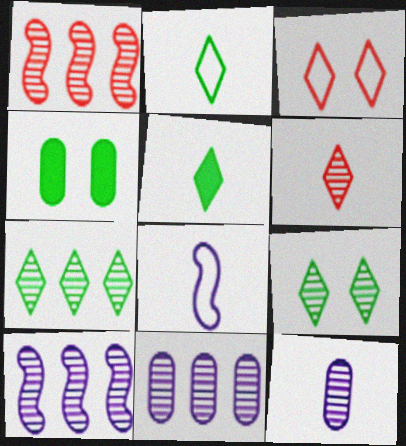[[1, 7, 11], 
[1, 9, 12]]